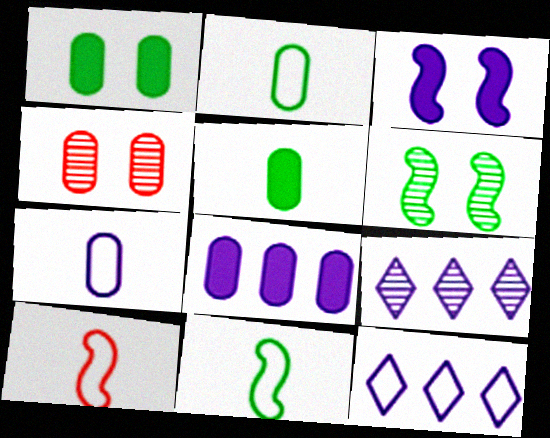[[1, 9, 10], 
[2, 4, 8], 
[3, 7, 9]]